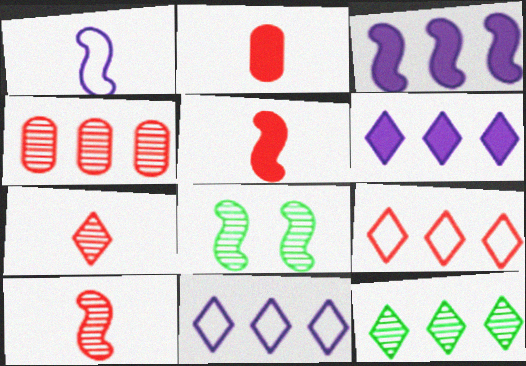[[2, 8, 11], 
[6, 9, 12]]